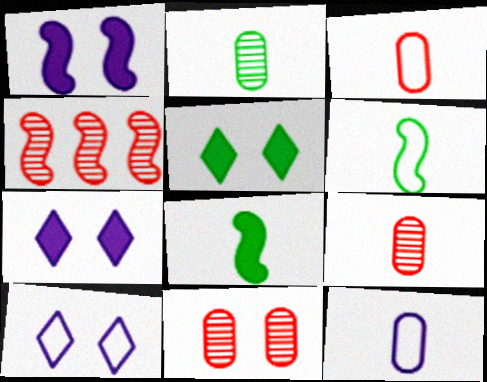[[1, 4, 6], 
[4, 5, 12]]